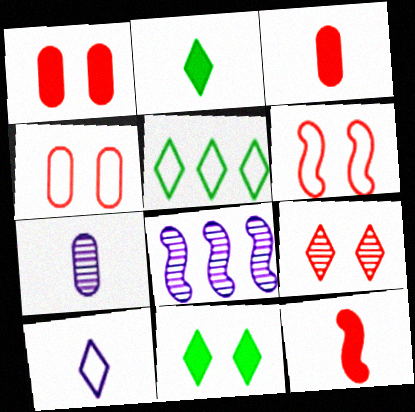[[1, 6, 9], 
[2, 4, 8]]